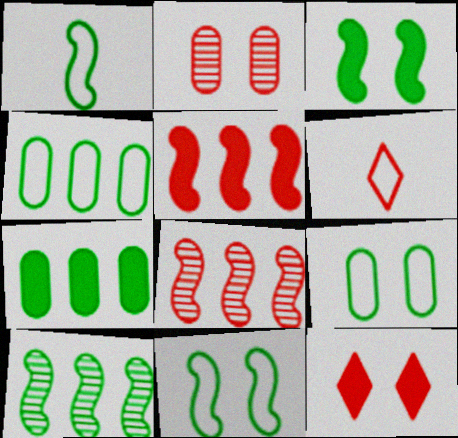[[1, 3, 10], 
[2, 5, 6]]